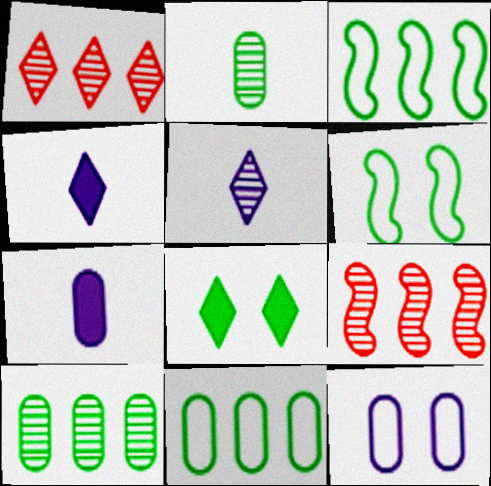[[1, 6, 7], 
[2, 3, 8]]